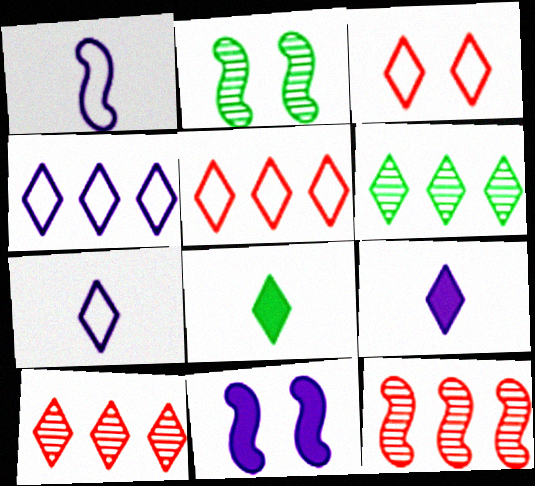[[3, 6, 9]]